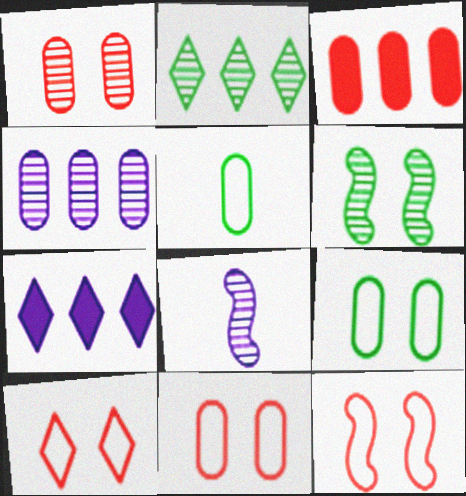[[1, 2, 8], 
[10, 11, 12]]